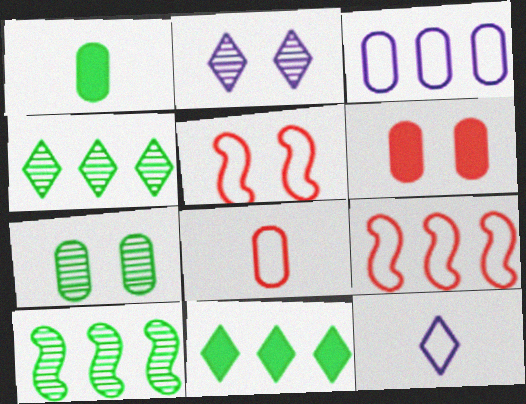[[1, 2, 9], 
[6, 10, 12]]